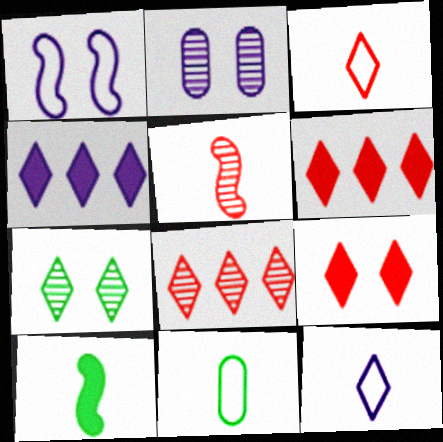[[3, 4, 7], 
[3, 8, 9], 
[6, 7, 12]]